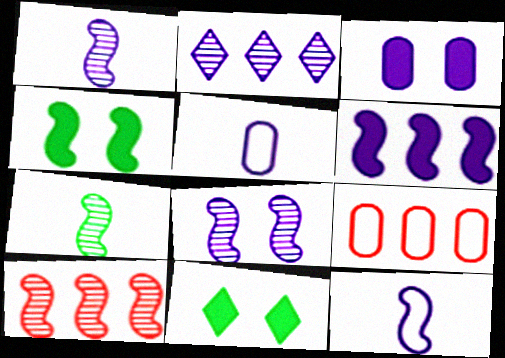[[1, 9, 11], 
[2, 3, 12], 
[4, 10, 12], 
[5, 10, 11], 
[6, 8, 12], 
[7, 8, 10]]